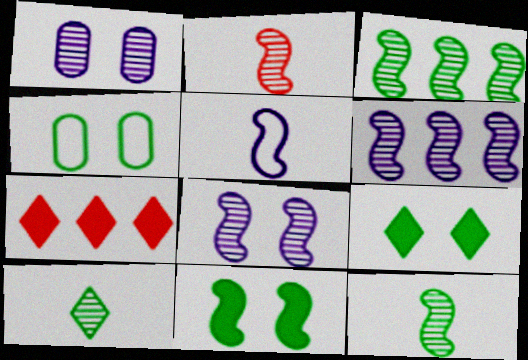[[2, 3, 8]]